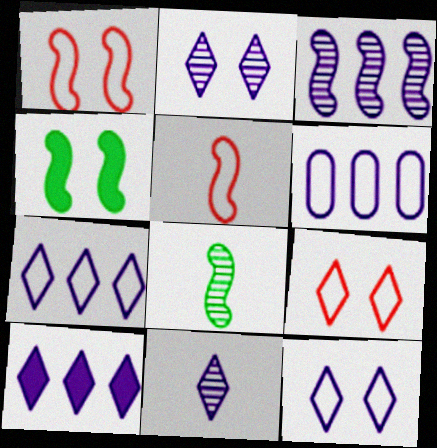[[3, 4, 5], 
[3, 6, 10], 
[10, 11, 12]]